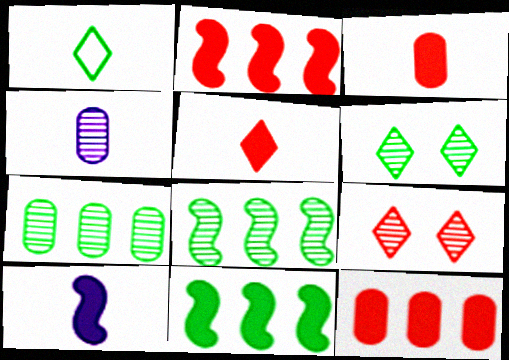[[4, 8, 9]]